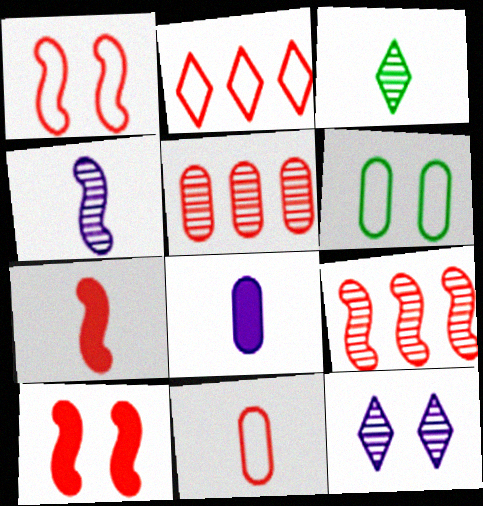[[1, 2, 11], 
[1, 7, 9], 
[5, 6, 8], 
[6, 10, 12]]